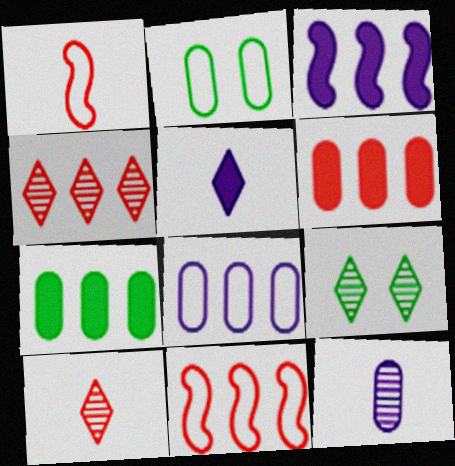[[2, 3, 10], 
[2, 6, 12], 
[4, 6, 11]]